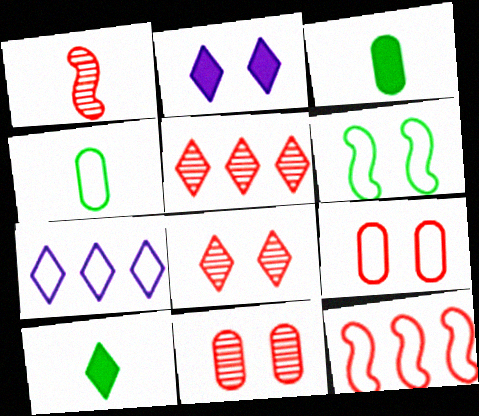[[1, 5, 11], 
[2, 6, 11], 
[7, 8, 10]]